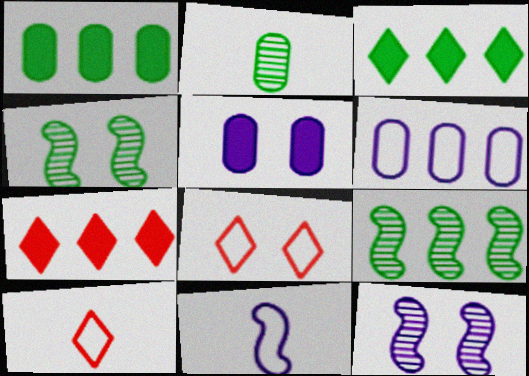[[1, 10, 12], 
[4, 5, 8], 
[5, 9, 10], 
[6, 7, 9]]